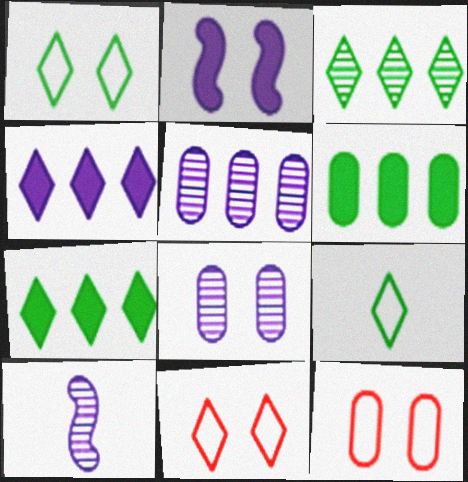[[6, 10, 11], 
[7, 10, 12]]